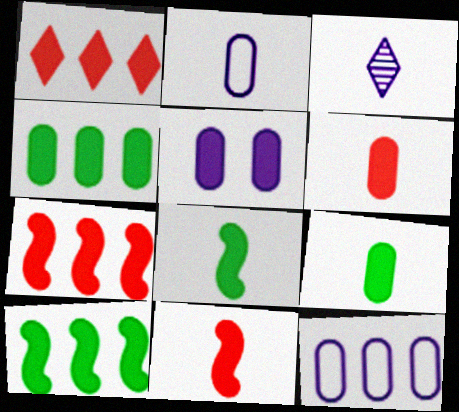[[1, 5, 8], 
[4, 5, 6]]